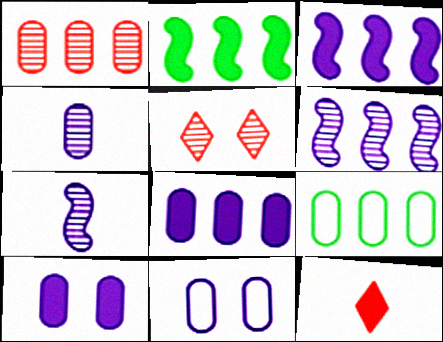[[1, 8, 9], 
[2, 10, 12], 
[4, 8, 11]]